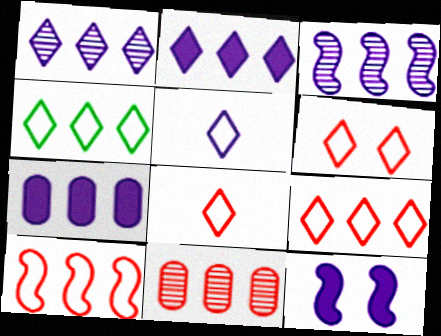[[4, 5, 6], 
[6, 8, 9]]